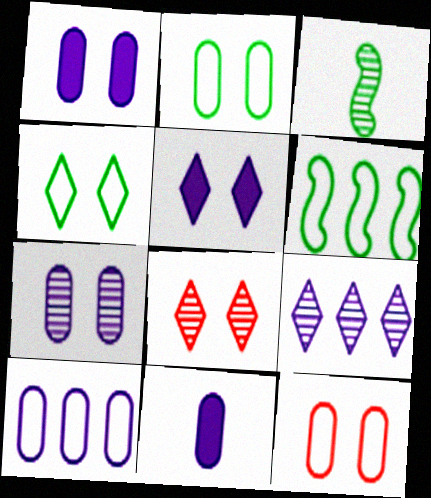[[4, 5, 8], 
[6, 8, 11], 
[7, 10, 11]]